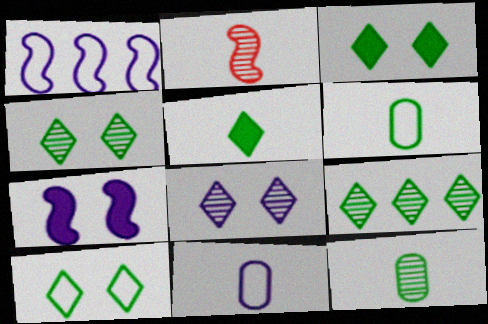[[2, 5, 11], 
[3, 4, 10], 
[5, 9, 10]]